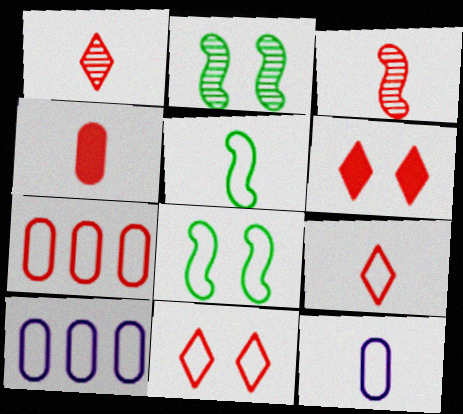[[3, 4, 9], 
[3, 6, 7], 
[5, 9, 12], 
[5, 10, 11], 
[8, 9, 10]]